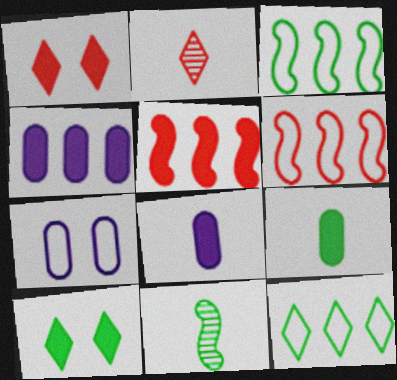[[5, 8, 10]]